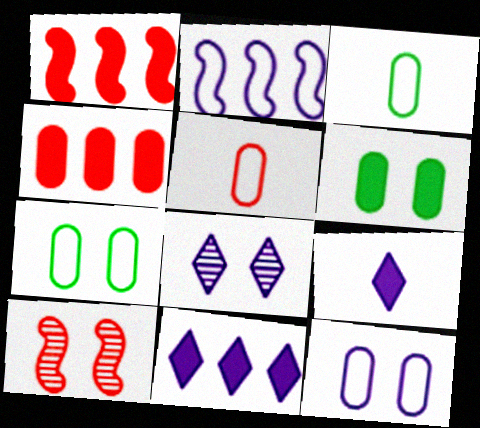[[1, 3, 8], 
[1, 6, 9], 
[3, 10, 11]]